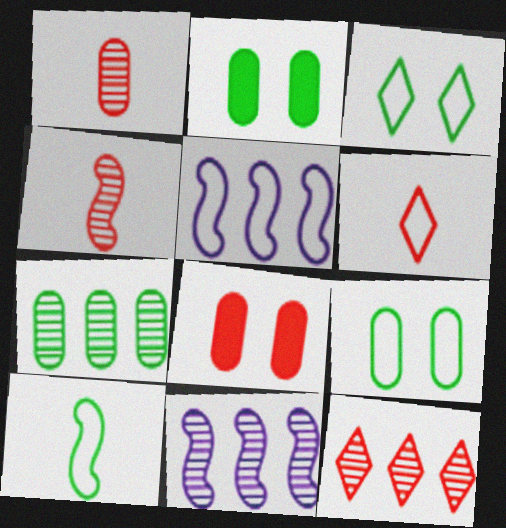[[2, 6, 11], 
[5, 6, 9], 
[7, 11, 12]]